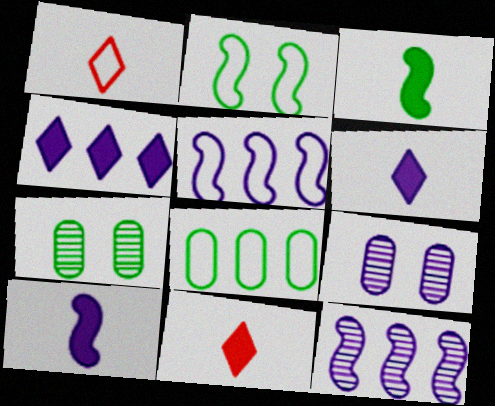[[5, 6, 9], 
[5, 7, 11]]